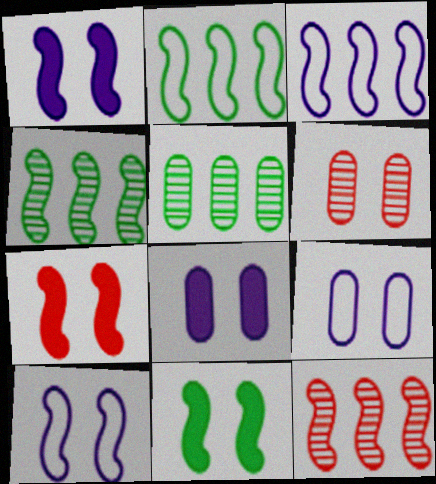[[1, 7, 11]]